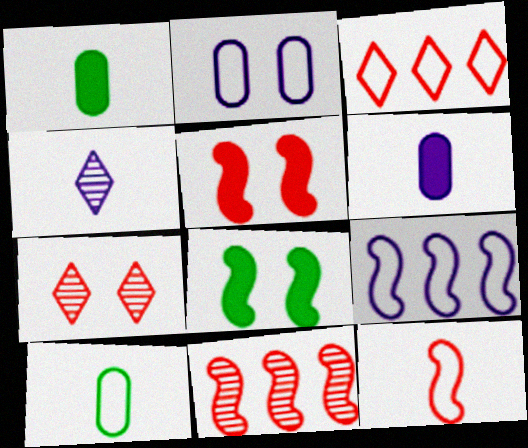[[1, 4, 12], 
[1, 7, 9], 
[2, 7, 8], 
[5, 11, 12]]